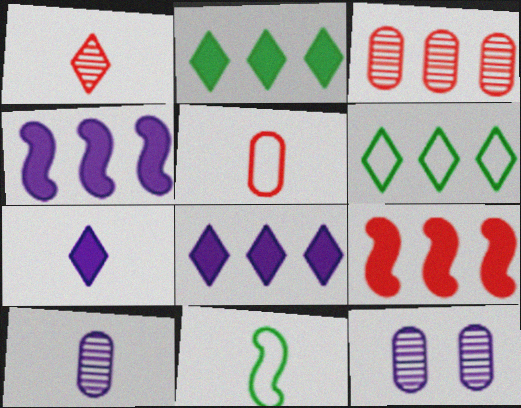[[3, 4, 6]]